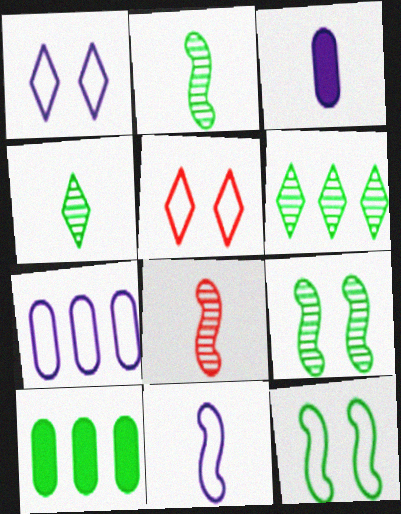[[1, 7, 11], 
[1, 8, 10], 
[4, 10, 12]]